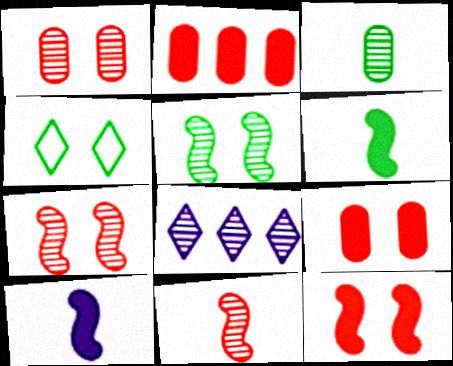[[3, 7, 8]]